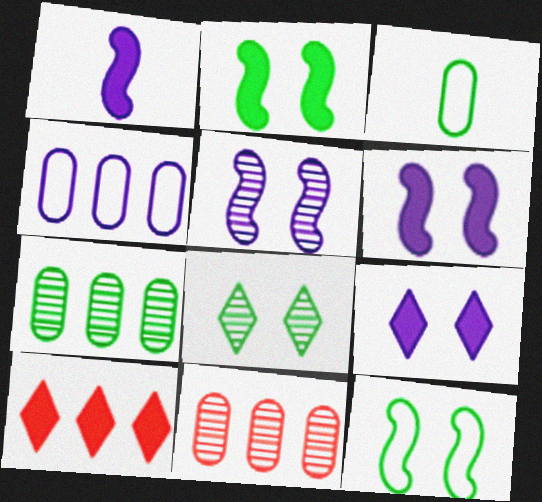[[3, 5, 10]]